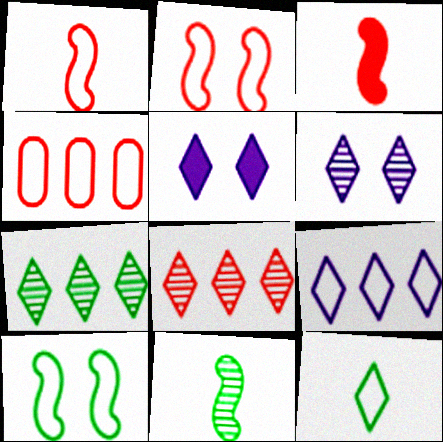[[4, 5, 11], 
[5, 8, 12]]